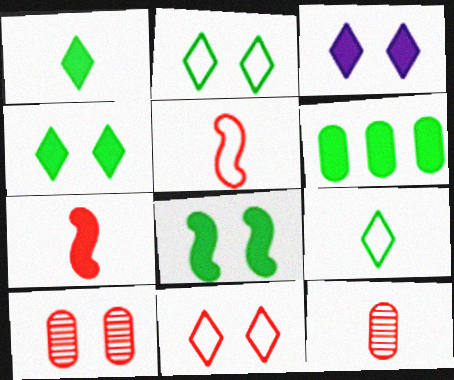[[1, 6, 8], 
[3, 6, 7]]